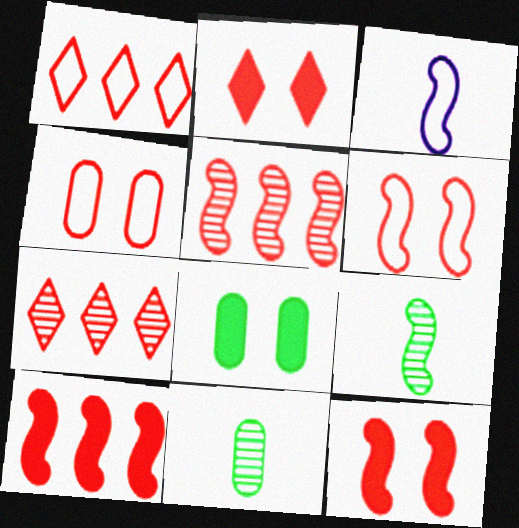[[3, 7, 8]]